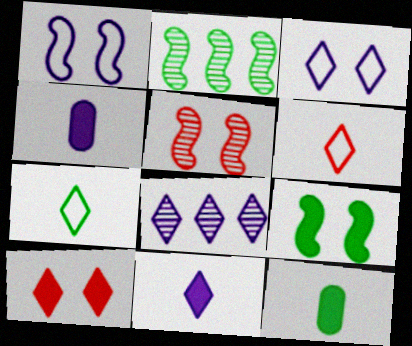[[1, 4, 8], 
[1, 5, 9], 
[3, 8, 11], 
[7, 8, 10]]